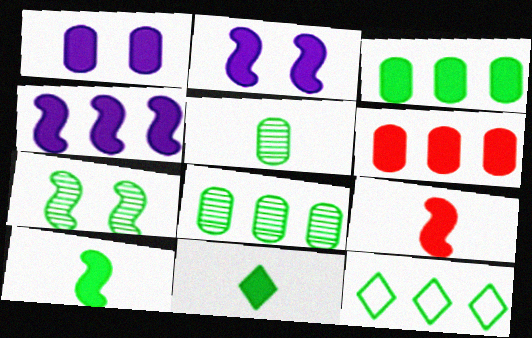[[2, 6, 11]]